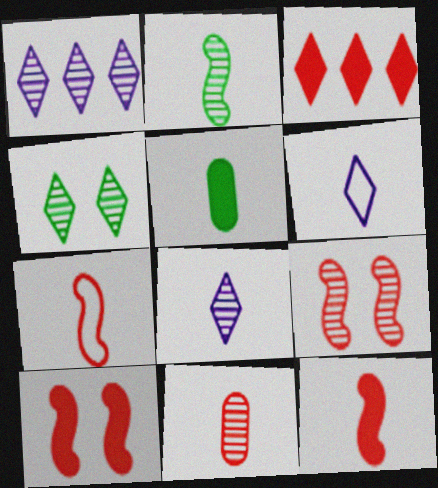[[2, 8, 11], 
[3, 4, 6], 
[5, 7, 8]]